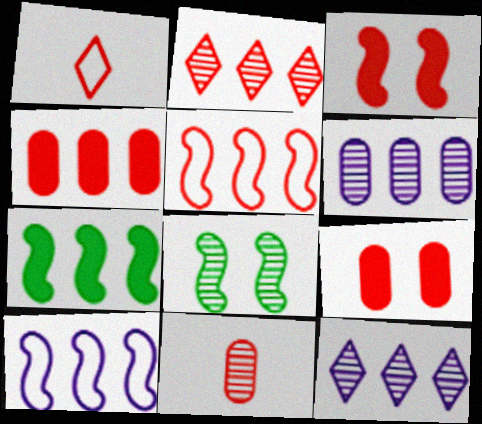[[2, 4, 5], 
[8, 11, 12]]